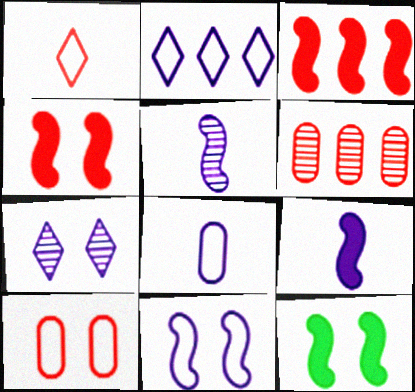[[1, 4, 6], 
[2, 8, 11], 
[3, 9, 12], 
[7, 10, 12]]